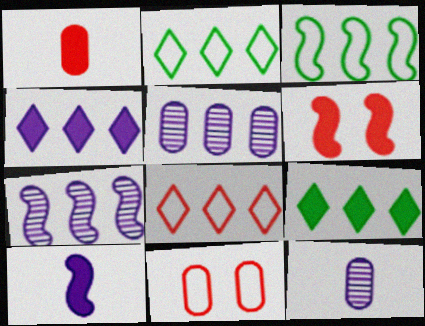[[2, 6, 12]]